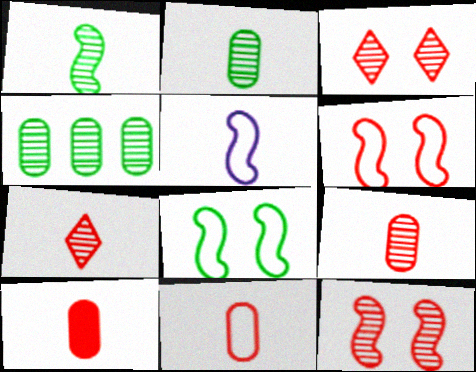[[9, 10, 11]]